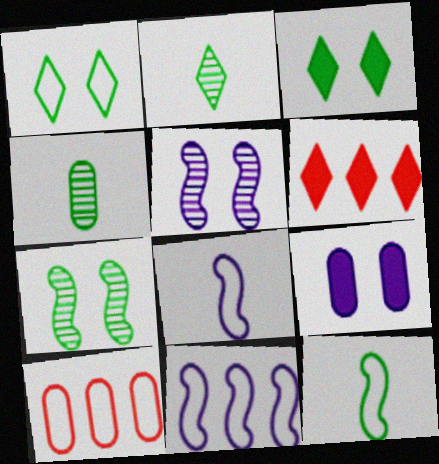[[1, 8, 10], 
[4, 9, 10]]